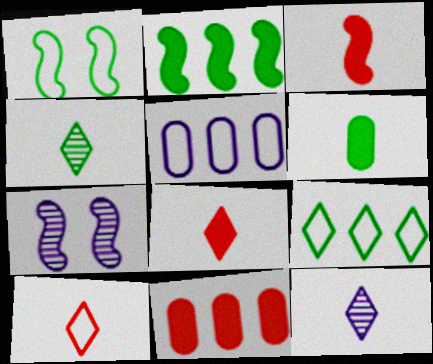[[1, 5, 10], 
[1, 11, 12]]